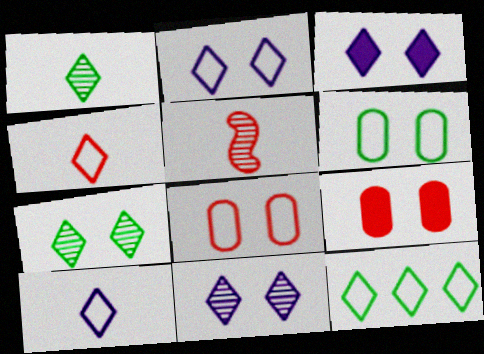[[2, 3, 11], 
[2, 4, 12]]